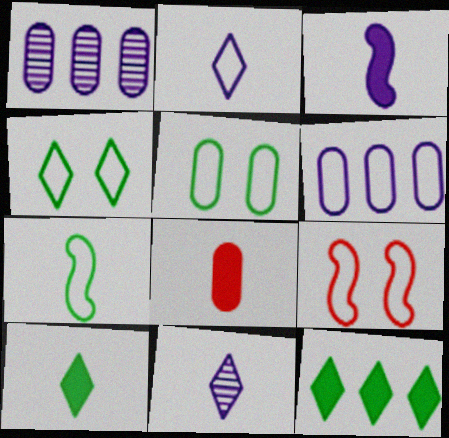[[1, 5, 8], 
[1, 9, 10], 
[3, 8, 10], 
[7, 8, 11]]